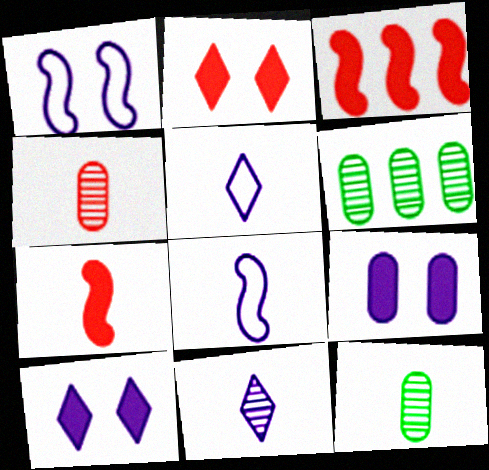[[2, 6, 8], 
[5, 7, 12]]